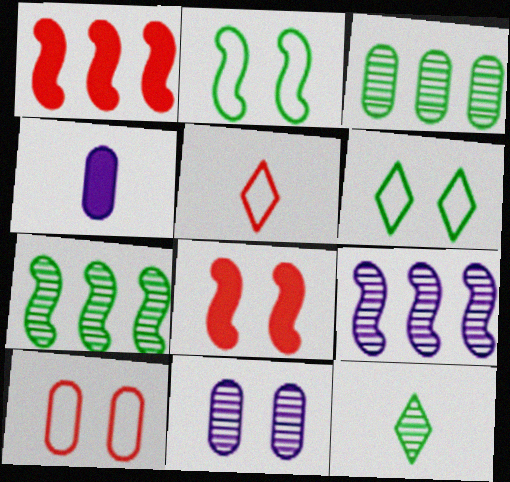[[3, 4, 10], 
[6, 8, 11]]